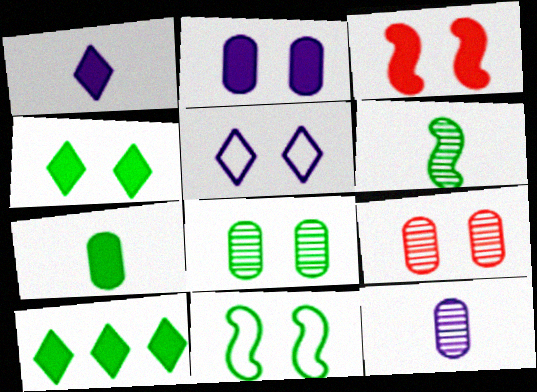[[2, 3, 4], 
[3, 5, 8], 
[4, 8, 11]]